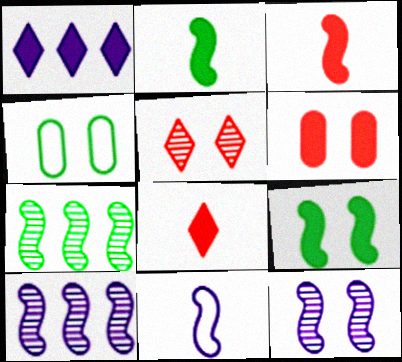[[1, 2, 6], 
[4, 8, 10]]